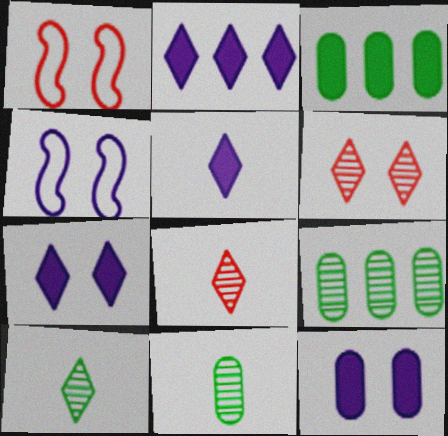[[1, 2, 11], 
[1, 5, 9], 
[2, 5, 7], 
[3, 4, 8]]